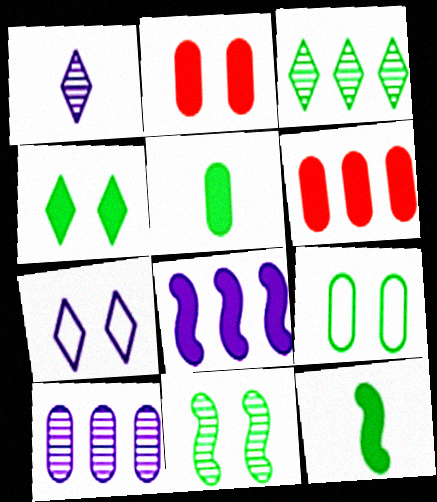[[2, 7, 11], 
[3, 9, 12], 
[4, 9, 11]]